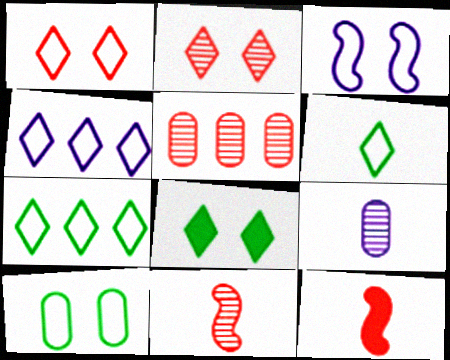[[1, 3, 10], 
[1, 4, 6], 
[1, 5, 12], 
[2, 5, 11], 
[6, 9, 12]]